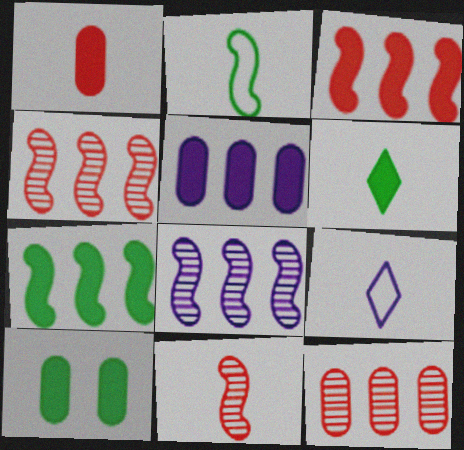[[1, 5, 10], 
[4, 9, 10], 
[6, 7, 10]]